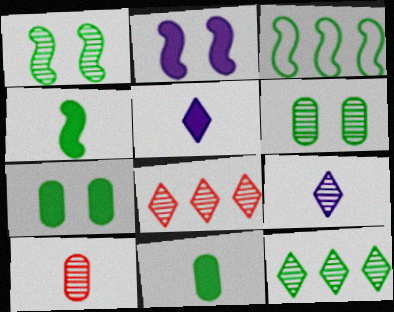[[1, 3, 4]]